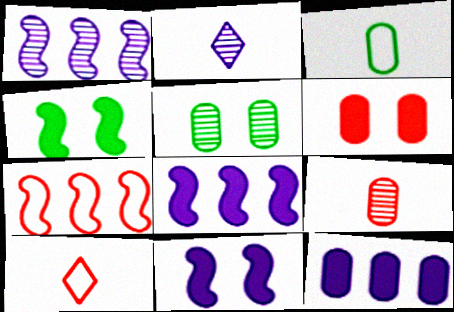[[5, 8, 10]]